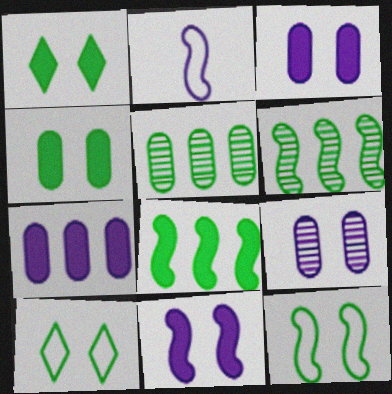[]